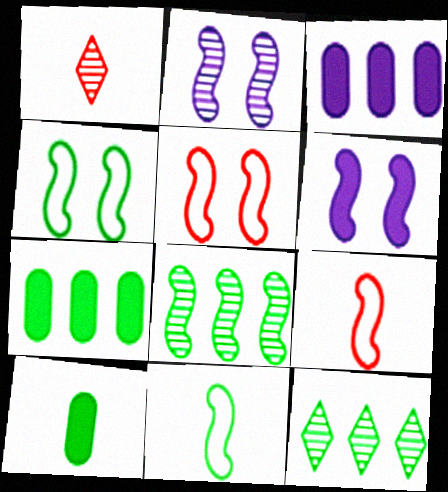[[1, 3, 4], 
[4, 10, 12], 
[6, 8, 9]]